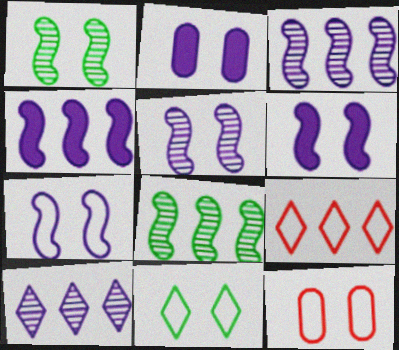[[5, 6, 7], 
[7, 11, 12]]